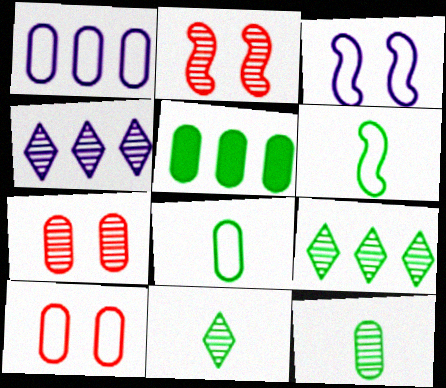[[1, 8, 10], 
[2, 4, 12]]